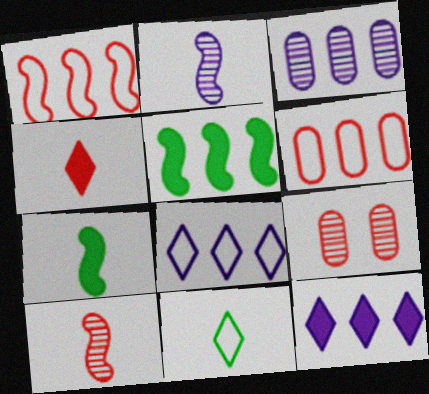[[1, 4, 9], 
[7, 8, 9]]